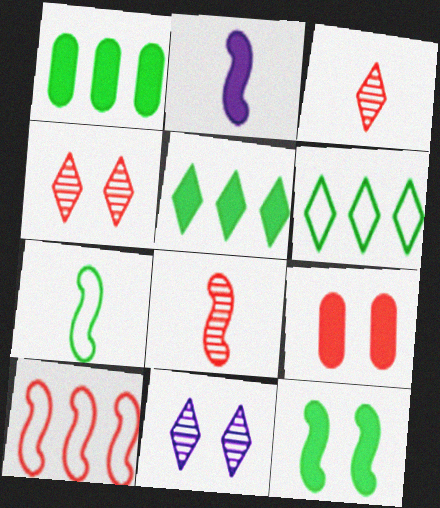[[2, 5, 9], 
[2, 7, 8], 
[3, 9, 10]]